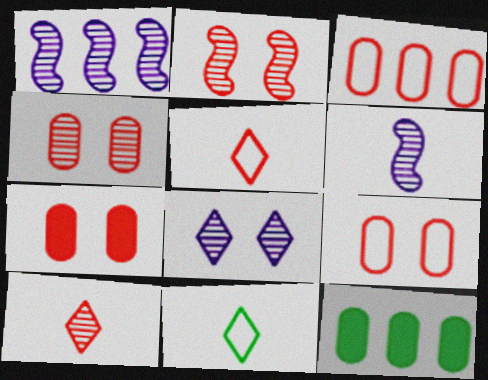[[1, 7, 11], 
[4, 7, 9]]